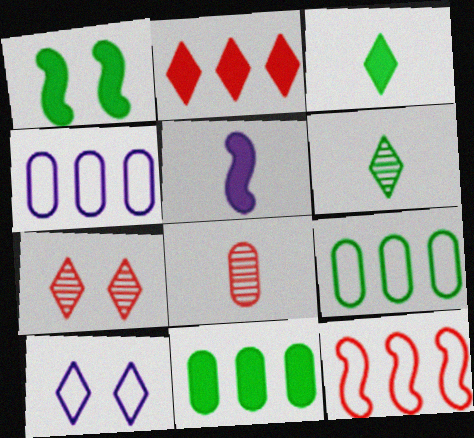[[1, 3, 11], 
[1, 6, 9], 
[2, 6, 10], 
[5, 7, 9]]